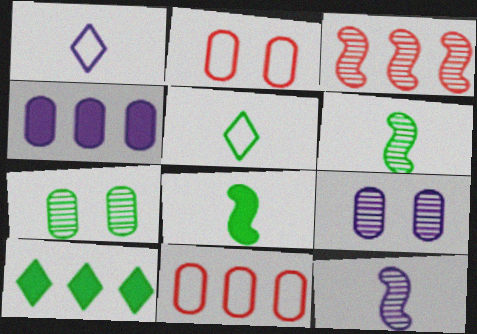[[2, 10, 12]]